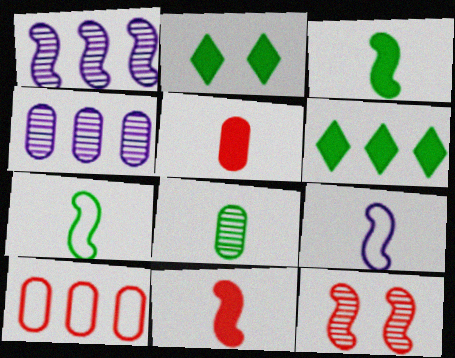[[1, 6, 10]]